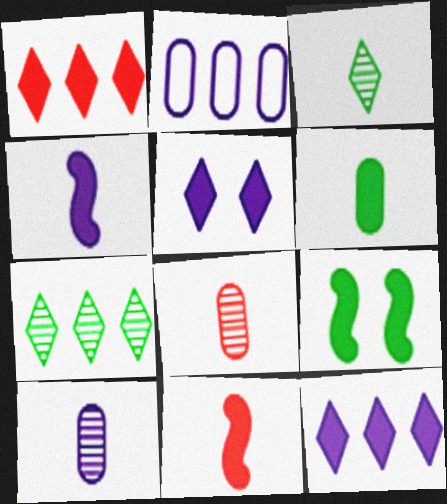[]